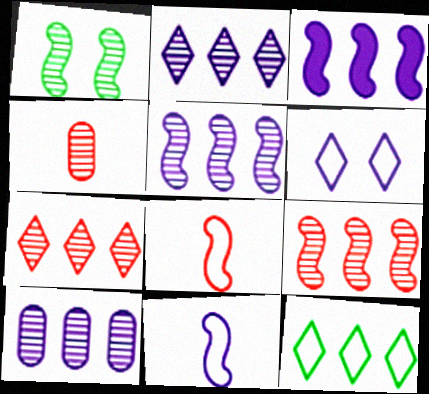[[1, 2, 4], 
[1, 3, 8], 
[2, 5, 10]]